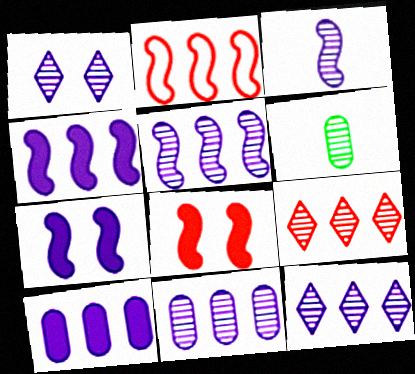[[1, 3, 11], 
[5, 11, 12]]